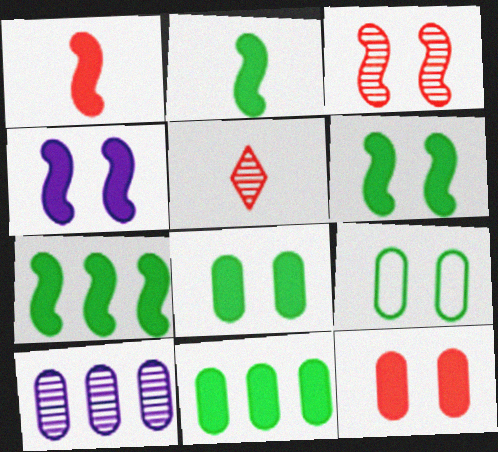[[1, 4, 7], 
[2, 6, 7]]